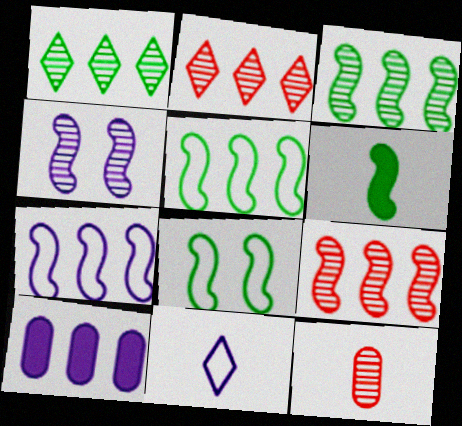[[1, 4, 12], 
[2, 5, 10], 
[3, 6, 8], 
[4, 10, 11], 
[6, 11, 12]]